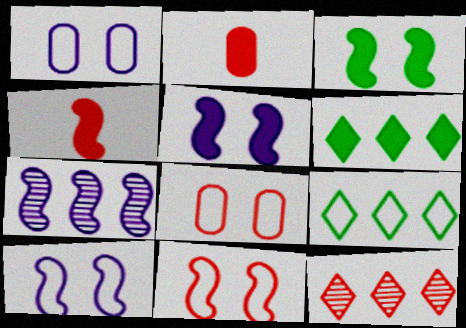[[2, 5, 6], 
[2, 11, 12], 
[4, 8, 12]]